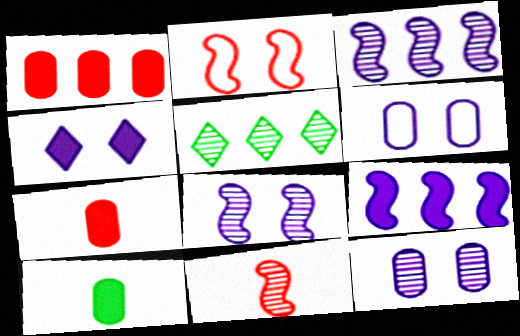[[4, 6, 8], 
[5, 11, 12]]